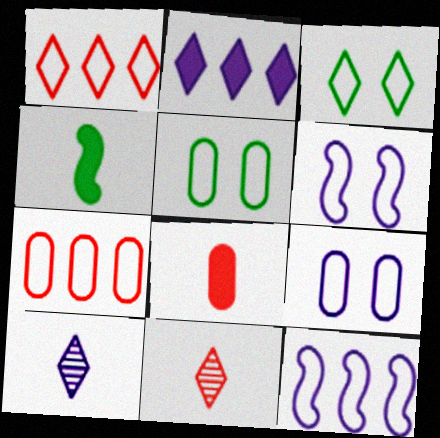[[2, 3, 11]]